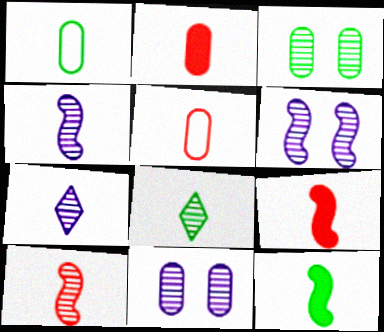[[1, 7, 9], 
[1, 8, 12], 
[5, 7, 12]]